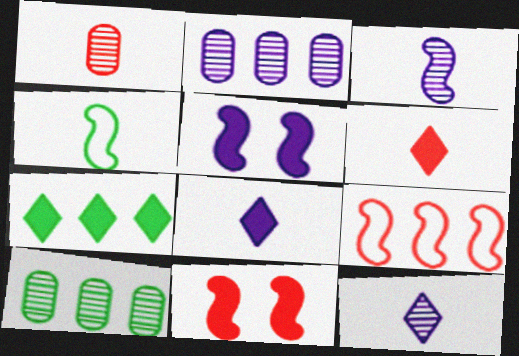[[1, 4, 8], 
[2, 7, 9]]